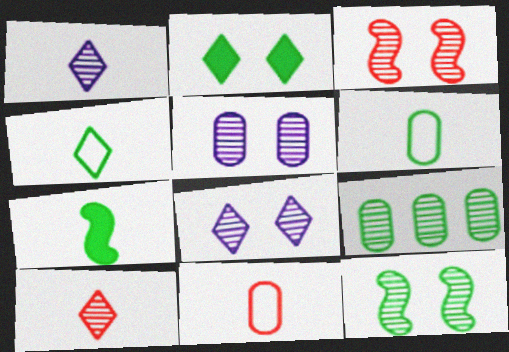[[1, 3, 9], 
[1, 7, 11]]